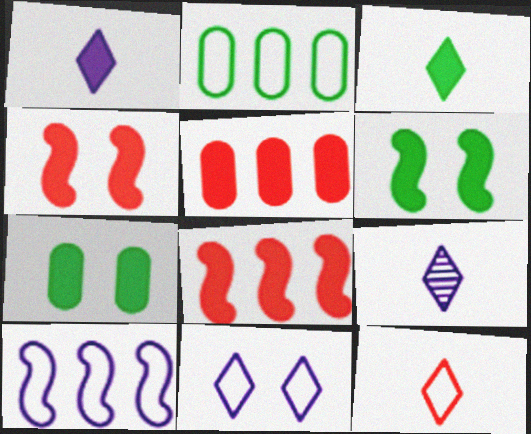[[1, 5, 6], 
[1, 7, 8], 
[2, 4, 9], 
[3, 9, 12]]